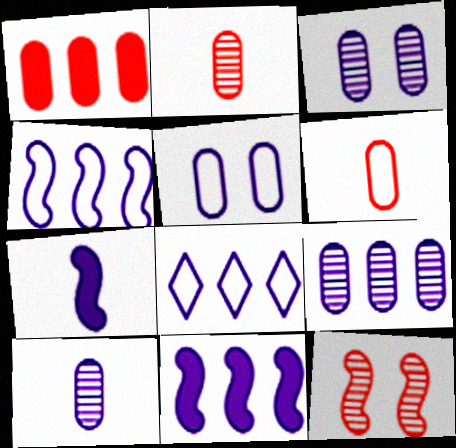[[3, 7, 8], 
[3, 9, 10], 
[8, 9, 11]]